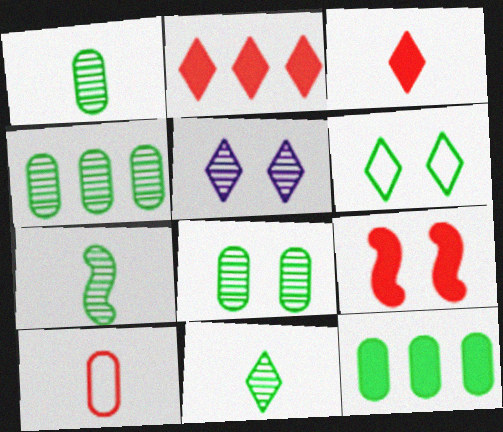[[1, 4, 8], 
[1, 7, 11], 
[6, 7, 12]]